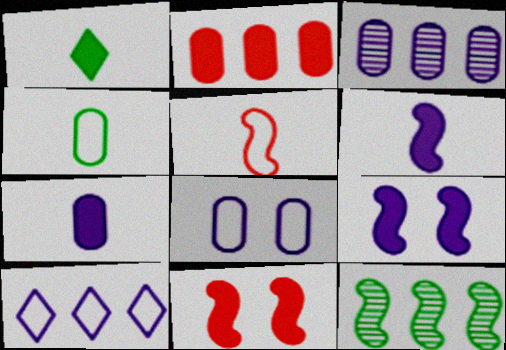[[1, 2, 9], 
[2, 10, 12], 
[3, 7, 8], 
[5, 9, 12]]